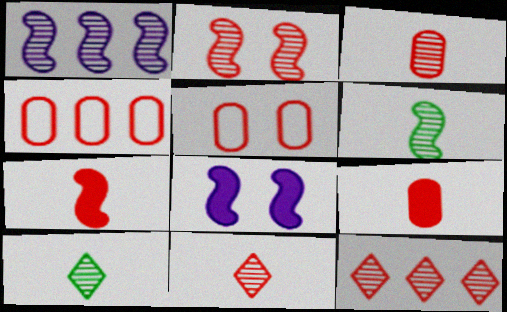[[1, 2, 6], 
[2, 3, 12], 
[4, 8, 10], 
[5, 7, 12]]